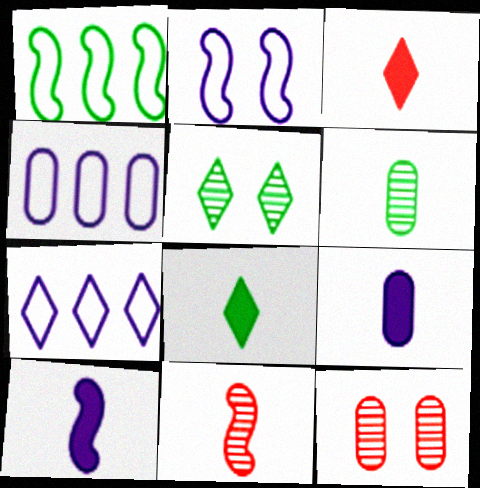[[3, 5, 7]]